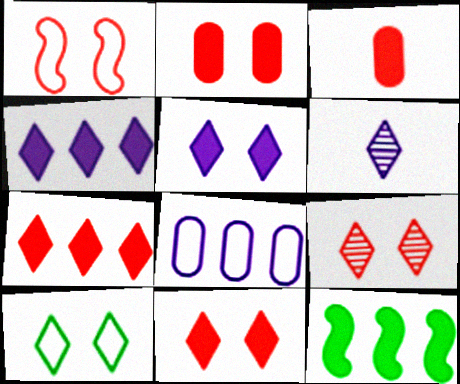[[1, 2, 9], 
[3, 5, 12], 
[5, 9, 10], 
[6, 7, 10]]